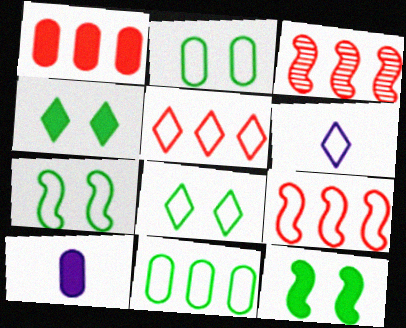[[1, 3, 5], 
[2, 6, 9], 
[2, 7, 8], 
[3, 8, 10], 
[5, 6, 8]]